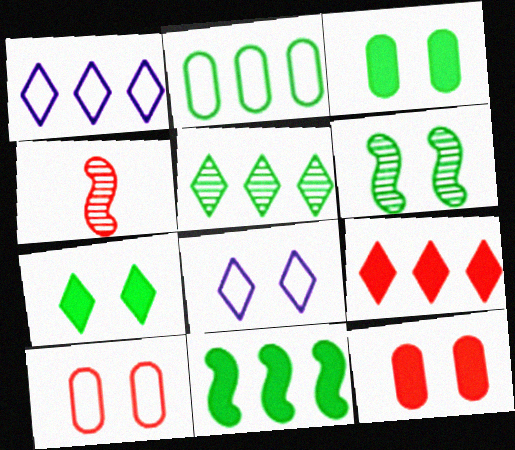[[1, 3, 4], 
[1, 5, 9], 
[2, 5, 11], 
[4, 9, 10], 
[6, 8, 12]]